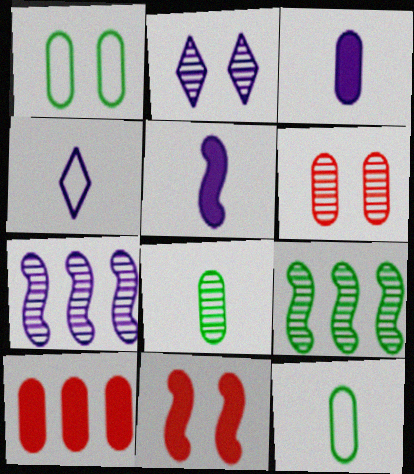[[1, 2, 11]]